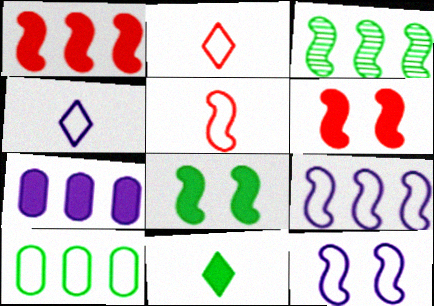[[1, 3, 9], 
[2, 10, 12], 
[6, 7, 11]]